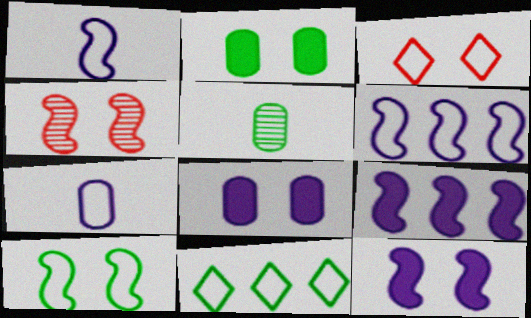[[3, 5, 9], 
[4, 10, 12]]